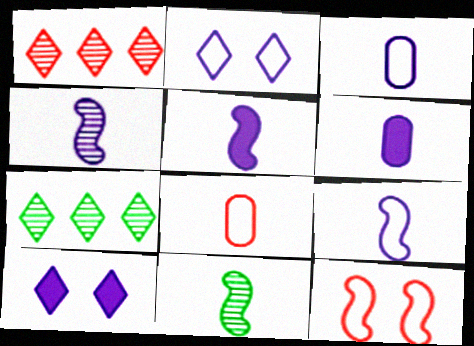[[4, 5, 9], 
[6, 7, 12]]